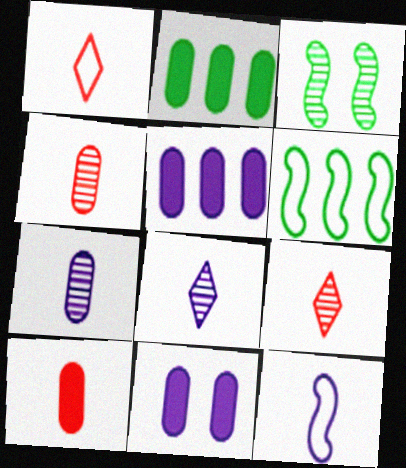[[1, 3, 5], 
[2, 10, 11], 
[6, 9, 11]]